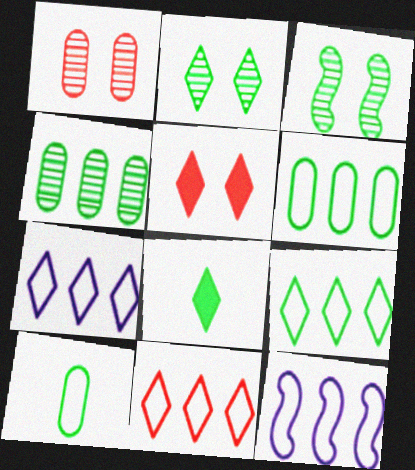[[1, 8, 12], 
[2, 8, 9], 
[3, 6, 8], 
[6, 11, 12], 
[7, 9, 11]]